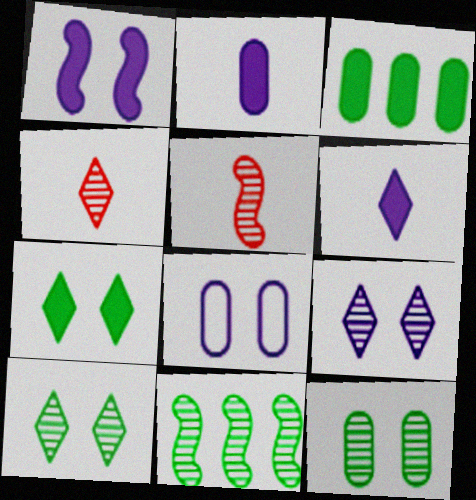[[1, 8, 9]]